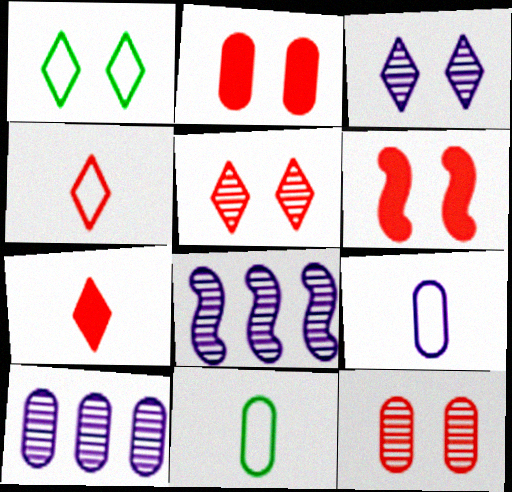[[2, 10, 11]]